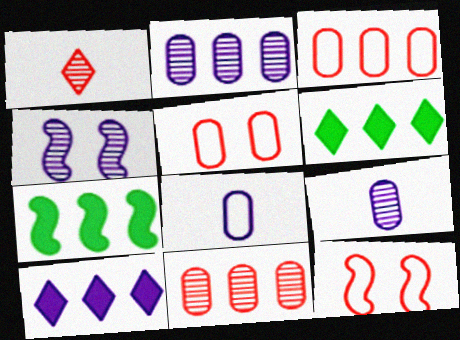[[4, 8, 10], 
[6, 9, 12]]